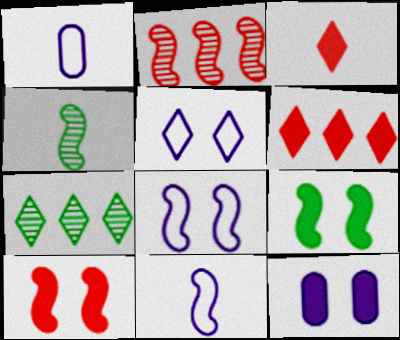[[1, 3, 4], 
[1, 7, 10], 
[2, 9, 11], 
[3, 5, 7]]